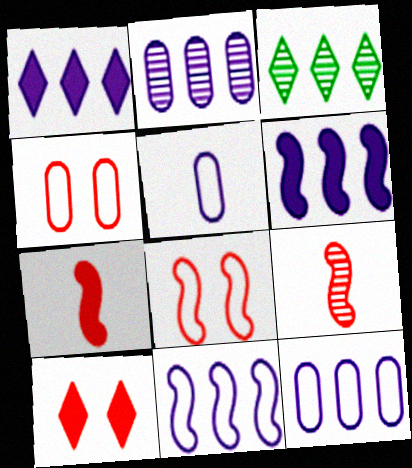[[1, 2, 11]]